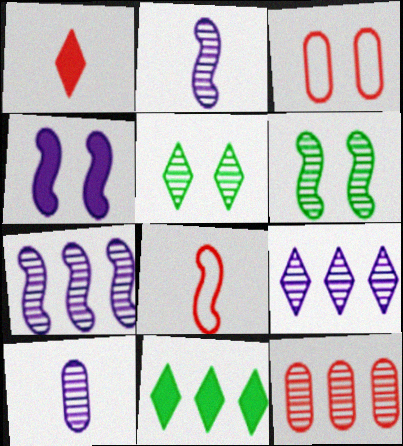[[2, 3, 11], 
[2, 5, 12], 
[3, 4, 5]]